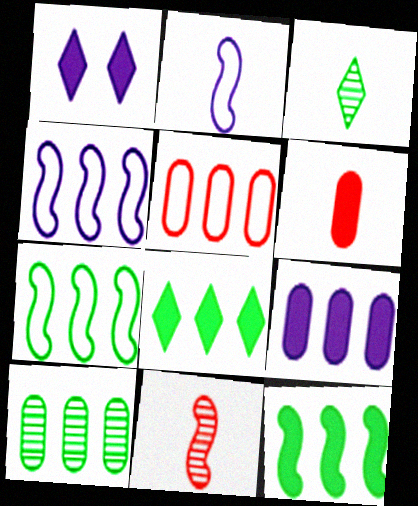[[1, 6, 12], 
[2, 3, 6], 
[5, 9, 10], 
[7, 8, 10]]